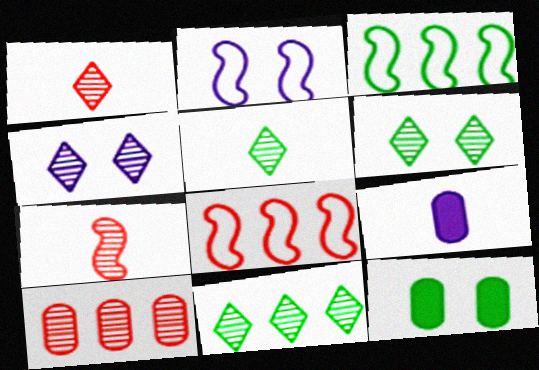[[1, 4, 11], 
[3, 5, 12], 
[5, 6, 11], 
[6, 8, 9]]